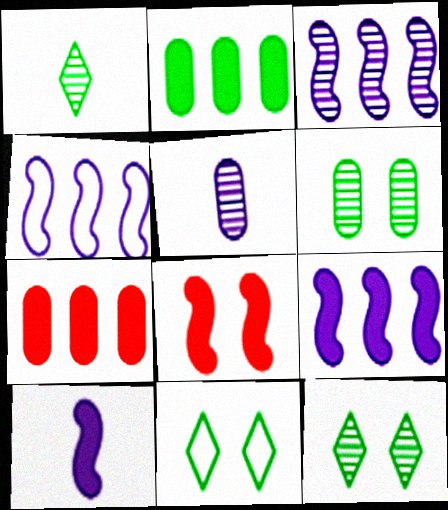[[3, 4, 9]]